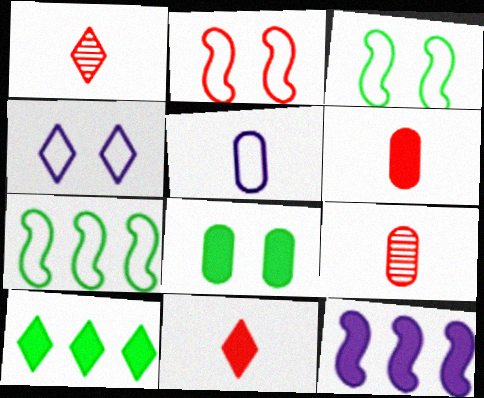[[1, 4, 10], 
[8, 11, 12]]